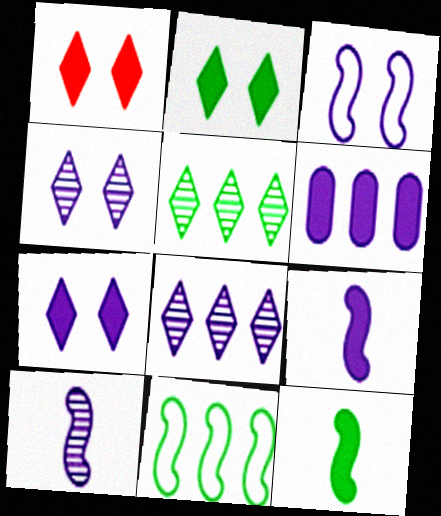[[1, 2, 7], 
[1, 6, 12], 
[6, 7, 9]]